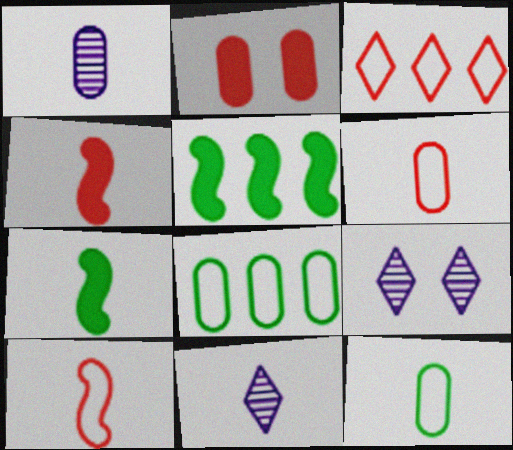[[1, 2, 8], 
[4, 8, 9], 
[4, 11, 12], 
[5, 6, 9], 
[6, 7, 11]]